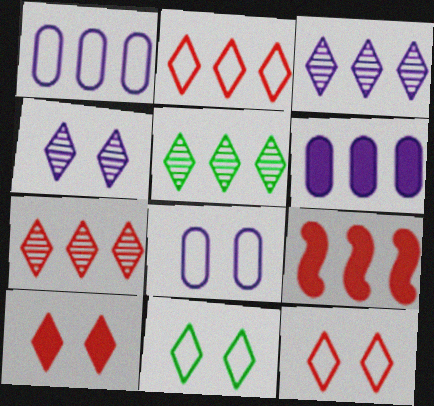[[1, 5, 9], 
[3, 5, 7], 
[4, 10, 11]]